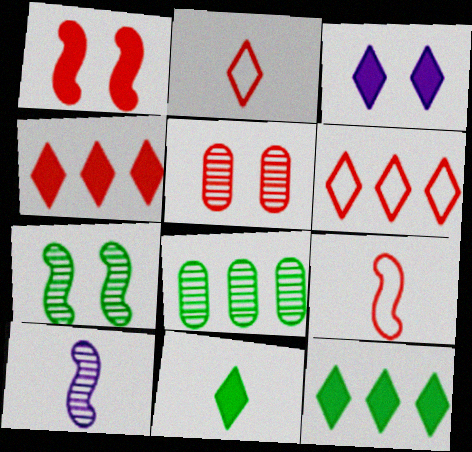[[3, 4, 11], 
[3, 8, 9], 
[4, 5, 9]]